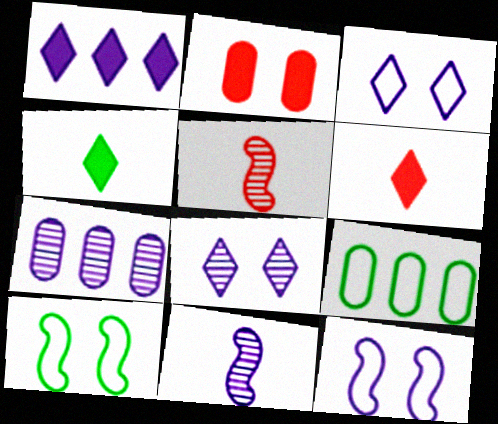[[2, 8, 10], 
[6, 7, 10], 
[7, 8, 11]]